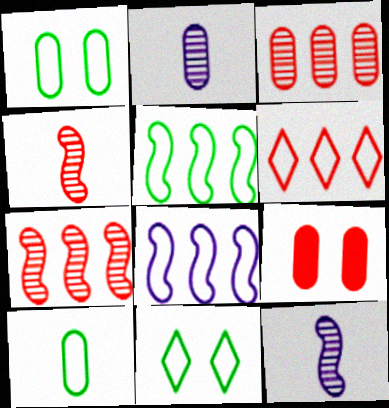[[4, 6, 9], 
[5, 10, 11]]